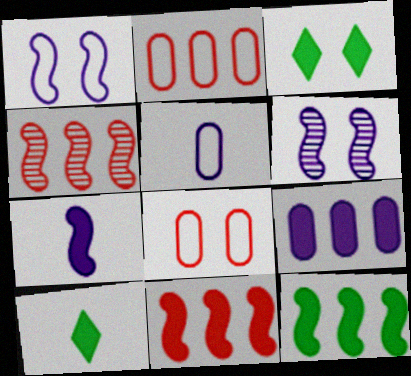[[2, 6, 10], 
[3, 4, 5], 
[3, 6, 8]]